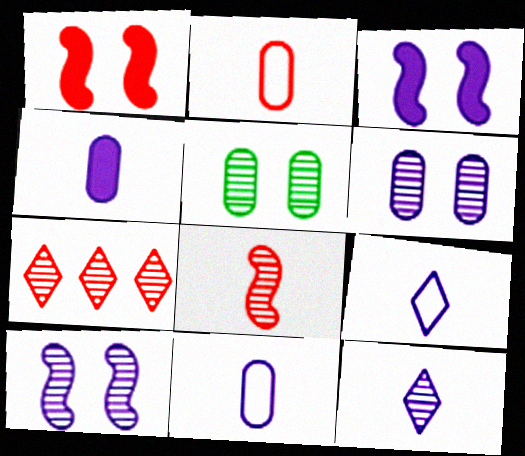[[1, 2, 7]]